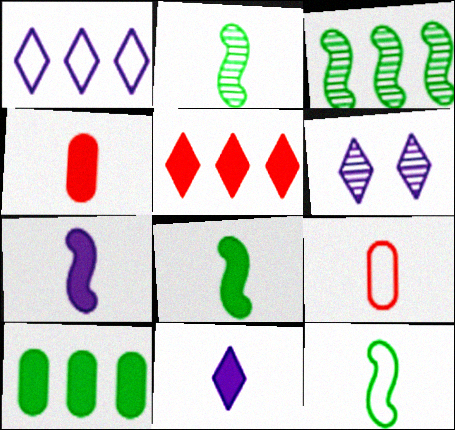[[1, 6, 11], 
[2, 8, 12], 
[2, 9, 11], 
[4, 8, 11]]